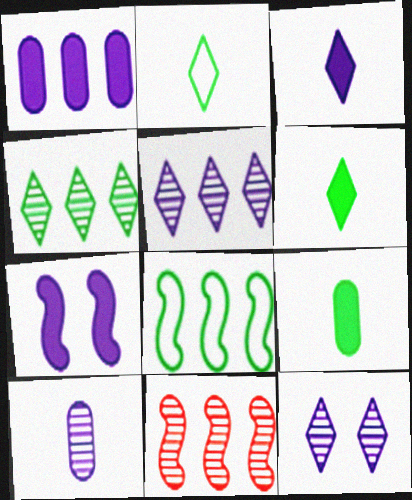[[1, 3, 7]]